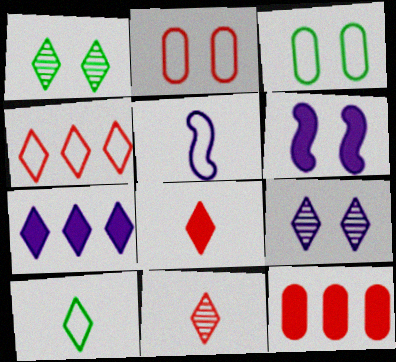[[1, 2, 6], 
[1, 5, 12], 
[3, 4, 5]]